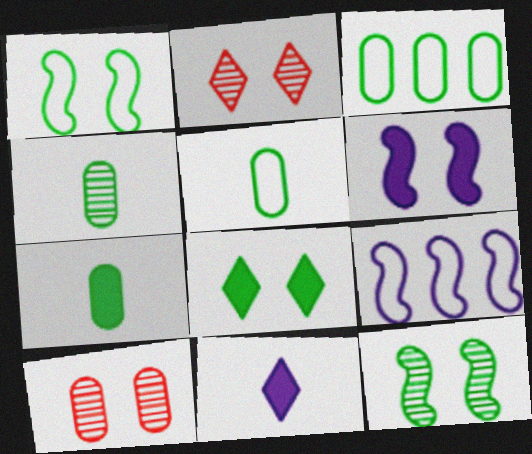[[2, 7, 9], 
[4, 5, 7]]